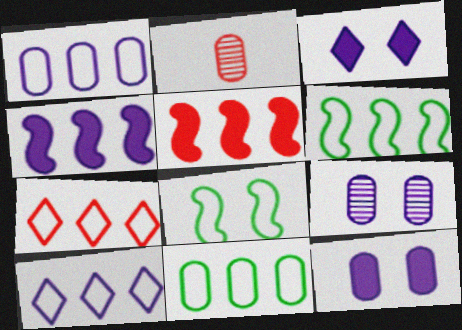[[1, 6, 7], 
[2, 3, 6], 
[2, 11, 12]]